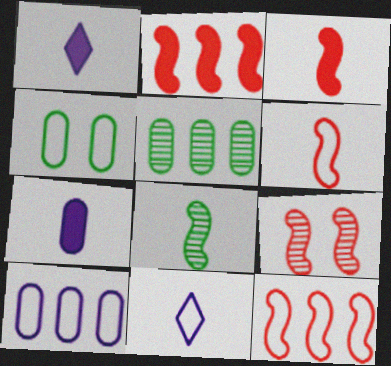[[2, 6, 9], 
[3, 9, 12], 
[4, 11, 12]]